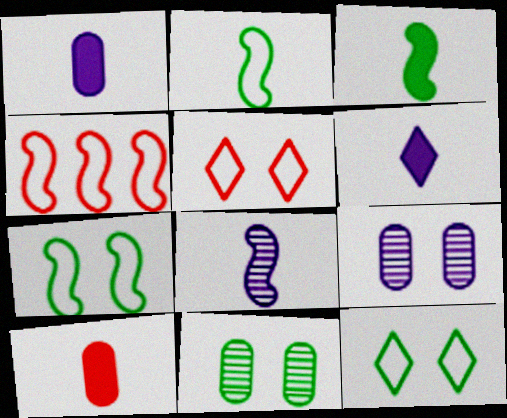[[3, 6, 10], 
[4, 6, 11]]